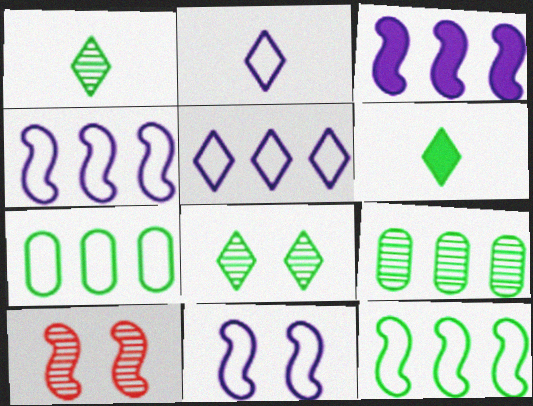[]